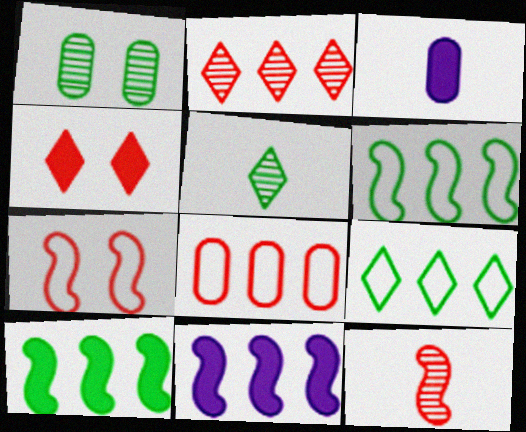[[1, 3, 8], 
[3, 4, 10], 
[4, 8, 12]]